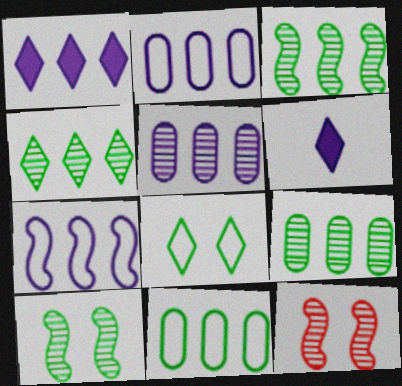[[1, 5, 7], 
[3, 4, 9], 
[6, 11, 12]]